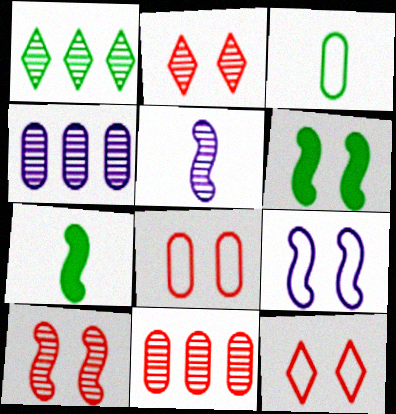[[1, 3, 6], 
[4, 7, 12], 
[6, 9, 10]]